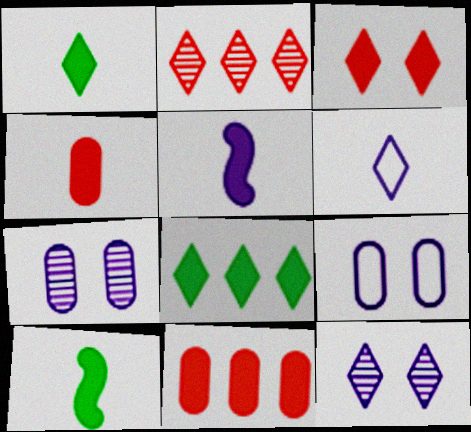[[1, 4, 5], 
[2, 9, 10]]